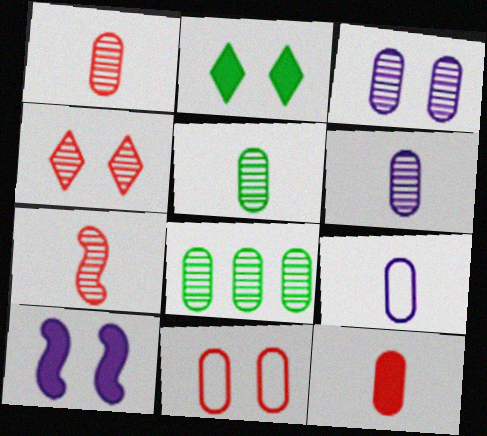[[1, 3, 8], 
[1, 5, 6], 
[5, 9, 12]]